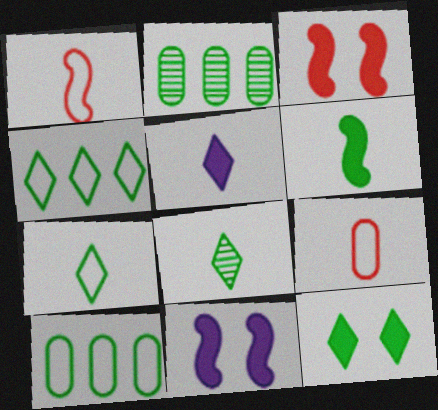[[4, 8, 12]]